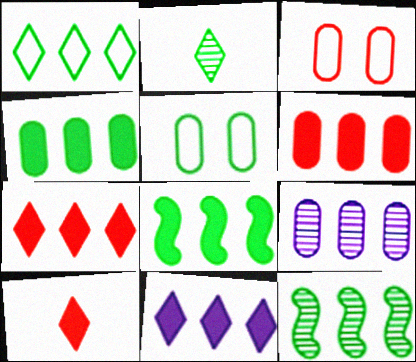[[1, 4, 12], 
[2, 5, 8], 
[6, 8, 11]]